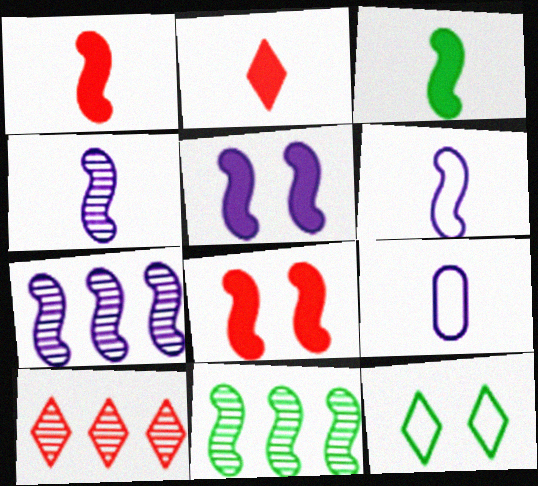[[5, 6, 7], 
[6, 8, 11]]